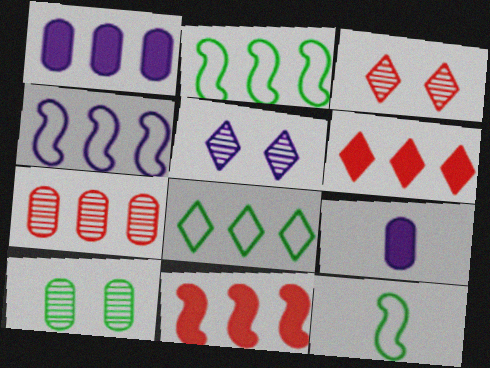[[1, 3, 12], 
[2, 3, 9], 
[4, 5, 9]]